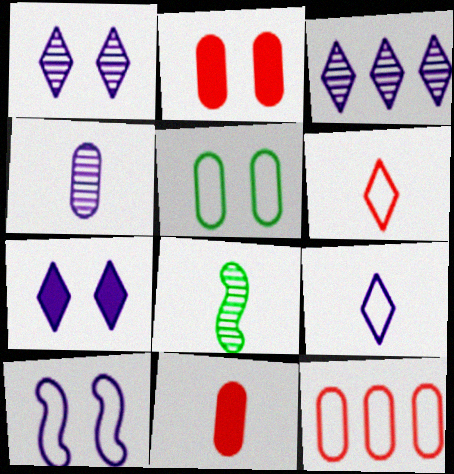[[3, 7, 9], 
[7, 8, 12], 
[8, 9, 11]]